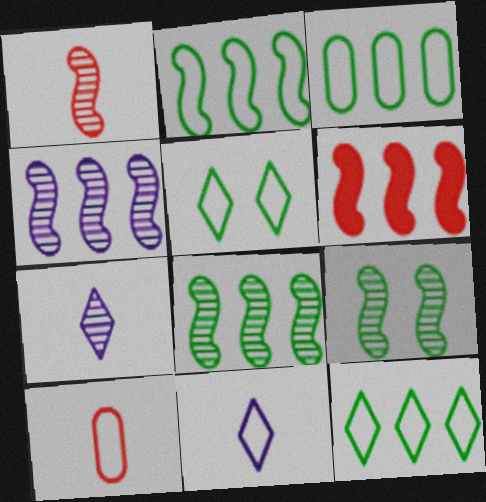[[1, 4, 9], 
[2, 3, 12], 
[2, 4, 6]]